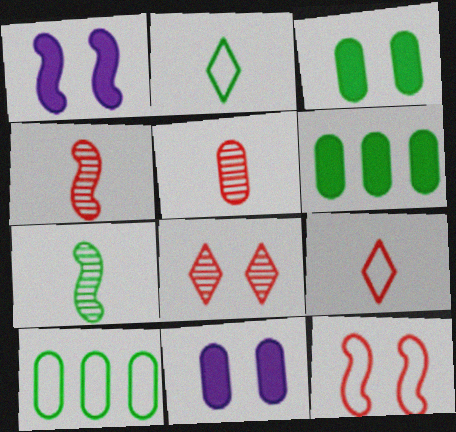[[5, 10, 11]]